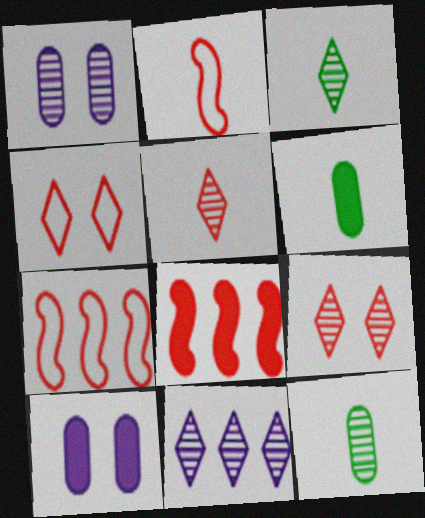[[3, 7, 10], 
[3, 9, 11]]